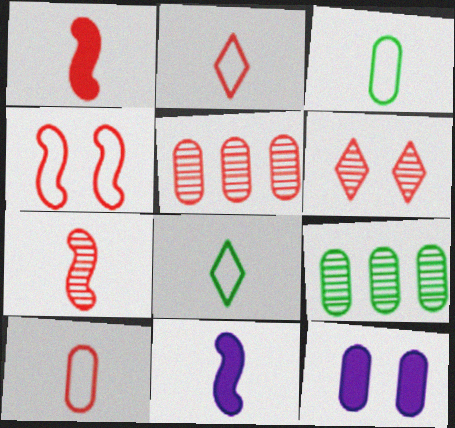[[3, 5, 12], 
[5, 6, 7], 
[9, 10, 12]]